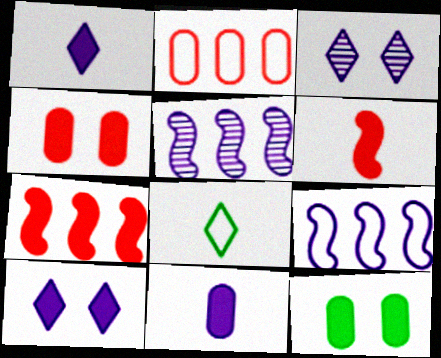[[1, 7, 12], 
[3, 9, 11], 
[4, 5, 8]]